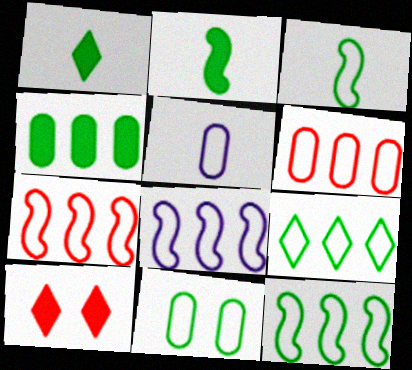[[3, 9, 11], 
[5, 6, 11], 
[6, 8, 9], 
[7, 8, 12]]